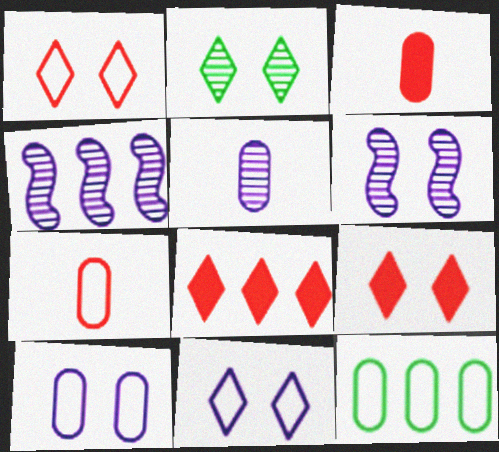[[2, 9, 11], 
[4, 8, 12], 
[7, 10, 12]]